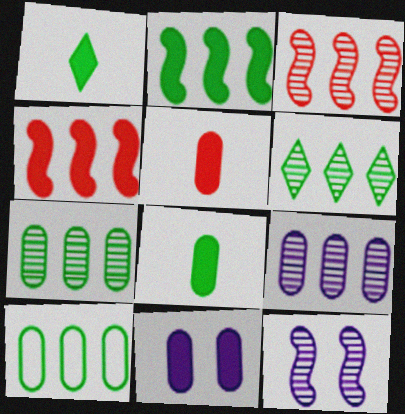[[1, 4, 11], 
[2, 6, 10], 
[3, 6, 9]]